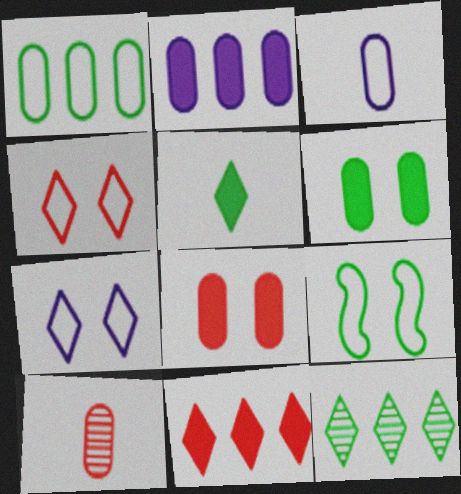[]